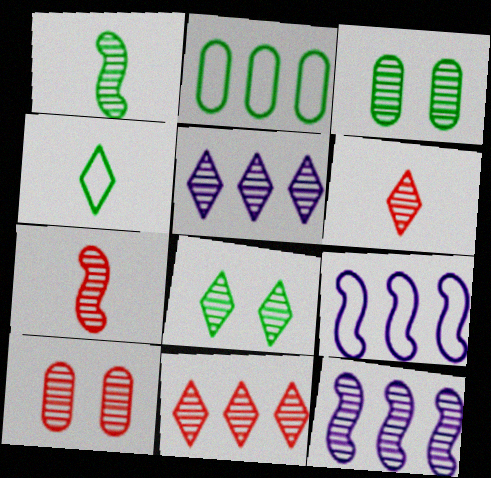[[1, 5, 10], 
[3, 5, 7], 
[3, 6, 12], 
[5, 6, 8], 
[7, 10, 11]]